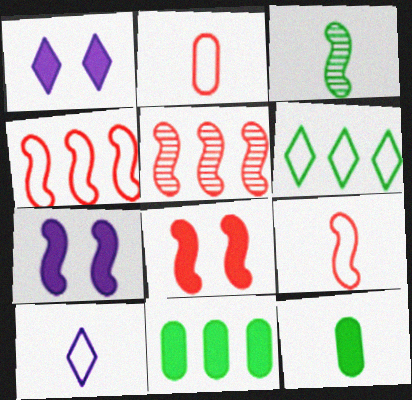[[3, 4, 7], 
[5, 8, 9]]